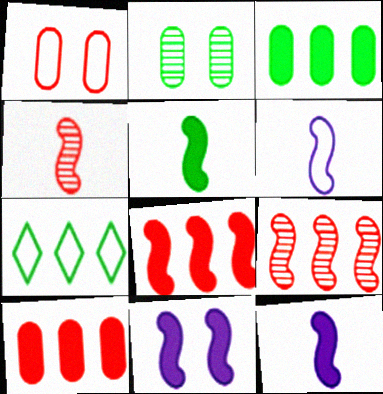[[1, 6, 7], 
[2, 5, 7], 
[4, 5, 6], 
[5, 8, 11]]